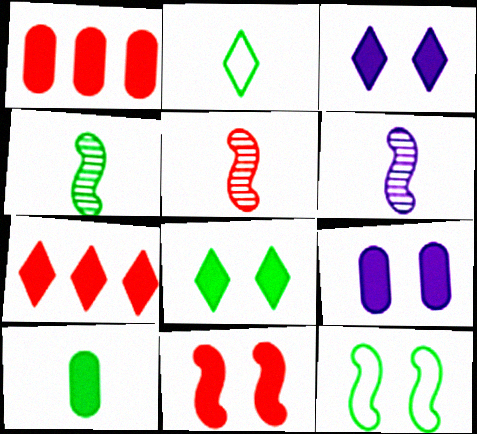[[1, 9, 10], 
[2, 4, 10], 
[4, 5, 6], 
[8, 9, 11]]